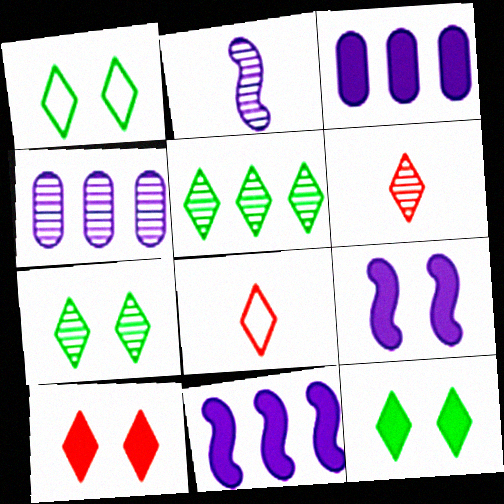[[1, 7, 12]]